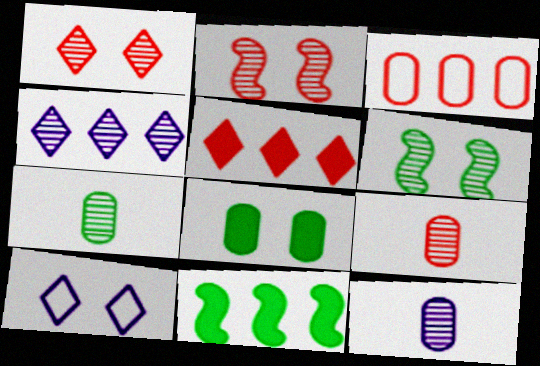[[2, 4, 7], 
[2, 8, 10], 
[3, 4, 11], 
[3, 8, 12], 
[4, 6, 9], 
[7, 9, 12], 
[9, 10, 11]]